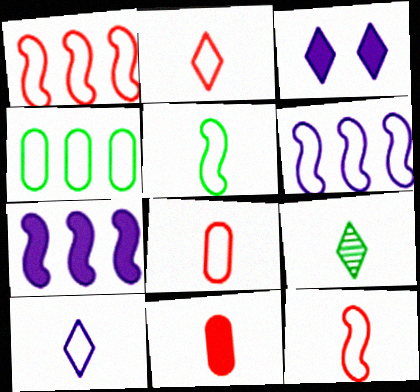[[2, 8, 12], 
[5, 8, 10]]